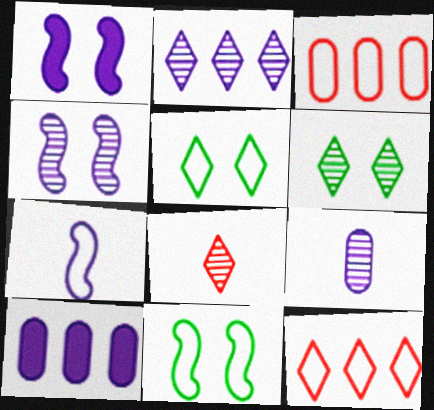[[2, 4, 9], 
[2, 6, 8], 
[3, 5, 7], 
[8, 10, 11]]